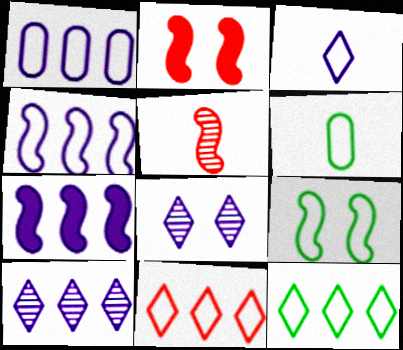[[1, 7, 10], 
[2, 6, 10], 
[5, 7, 9], 
[6, 9, 12]]